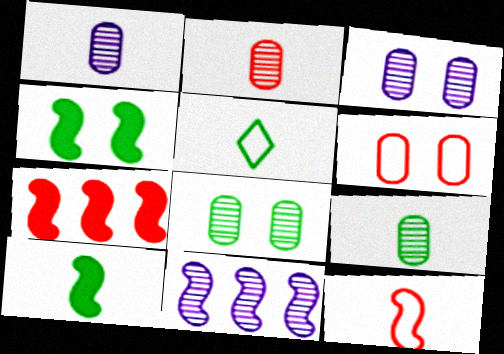[[1, 2, 9], 
[3, 5, 7], 
[4, 11, 12], 
[5, 9, 10]]